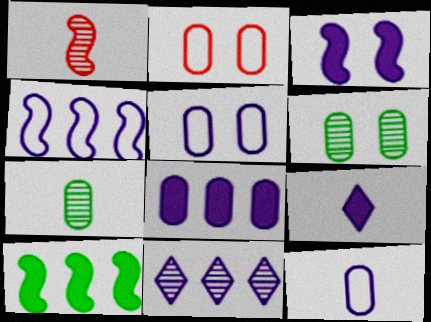[[1, 6, 11], 
[2, 7, 8], 
[3, 8, 9], 
[3, 11, 12], 
[4, 8, 11]]